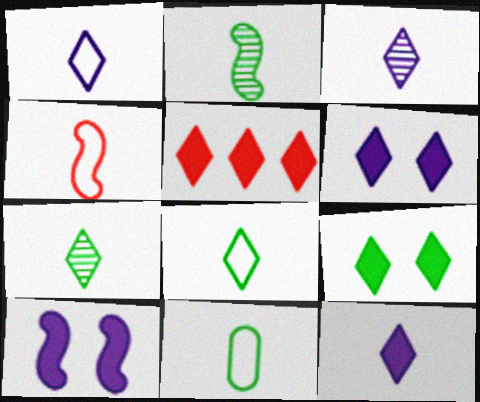[[1, 3, 12], 
[1, 4, 11], 
[5, 9, 12]]